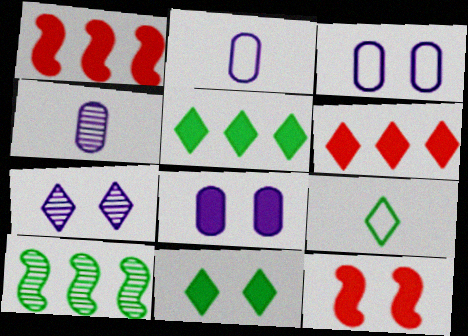[[6, 7, 9], 
[8, 11, 12]]